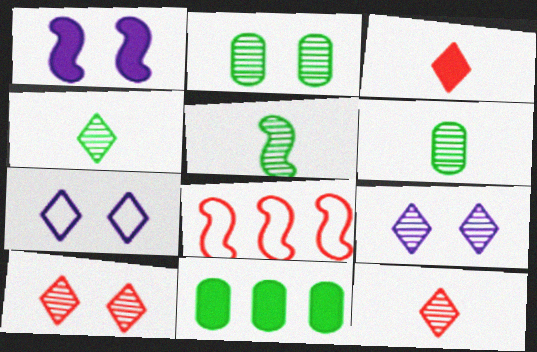[[1, 3, 11], 
[1, 5, 8], 
[4, 5, 6]]